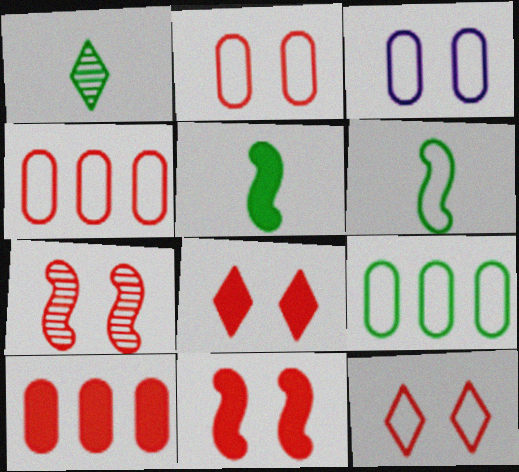[[2, 7, 8]]